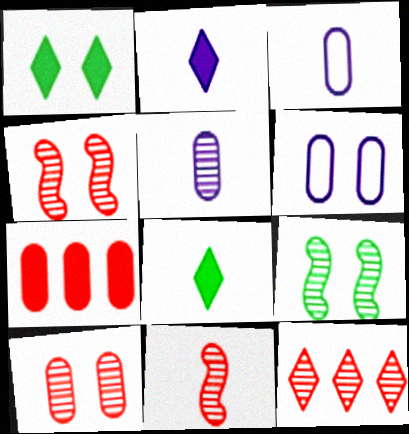[[1, 4, 6], 
[3, 8, 11], 
[5, 9, 12], 
[10, 11, 12]]